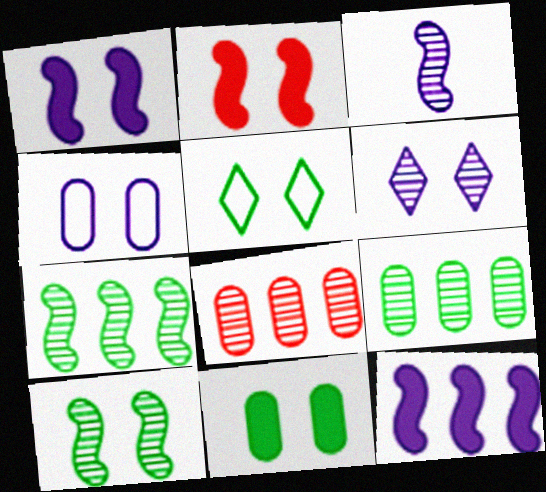[[1, 4, 6], 
[5, 10, 11]]